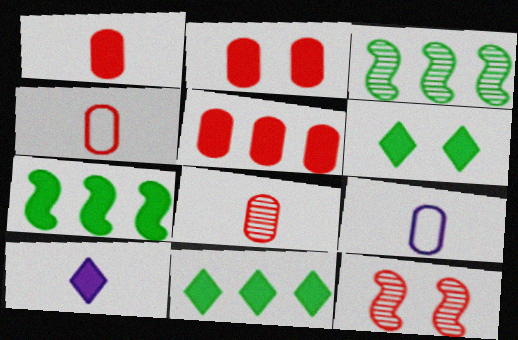[[1, 2, 5], 
[1, 4, 8], 
[2, 7, 10], 
[9, 11, 12]]